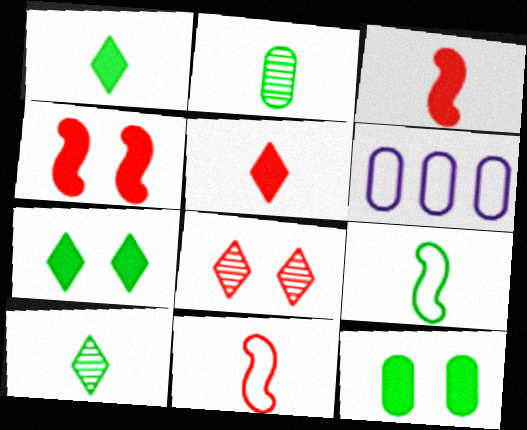[[1, 2, 9], 
[4, 6, 10]]